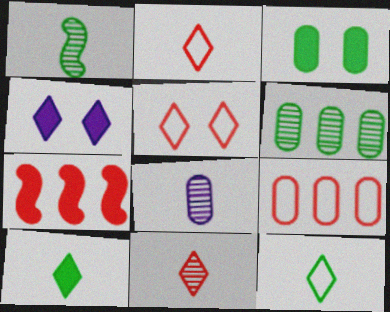[[1, 4, 9], 
[1, 8, 11], 
[3, 8, 9]]